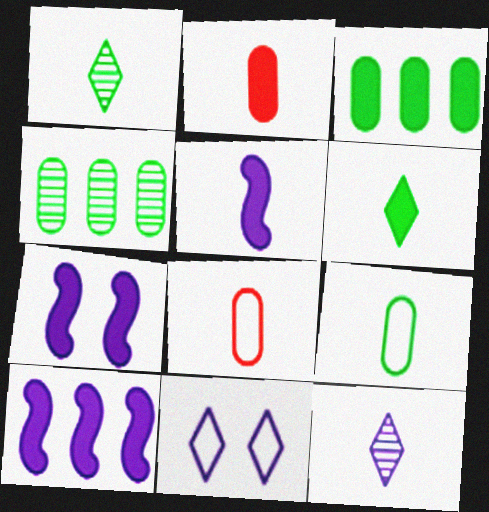[[1, 5, 8], 
[2, 5, 6], 
[5, 7, 10]]